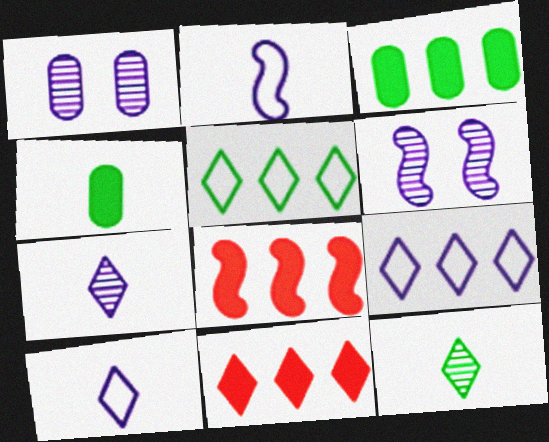[]